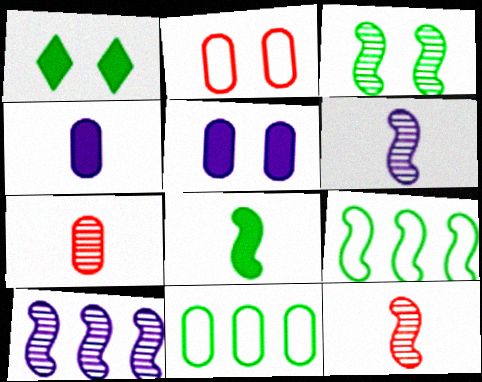[[3, 8, 9], 
[3, 10, 12], 
[5, 7, 11]]